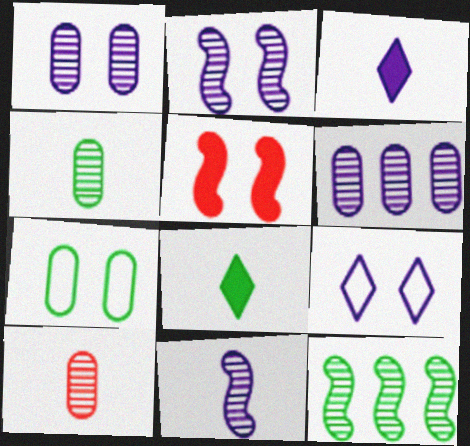[[7, 8, 12]]